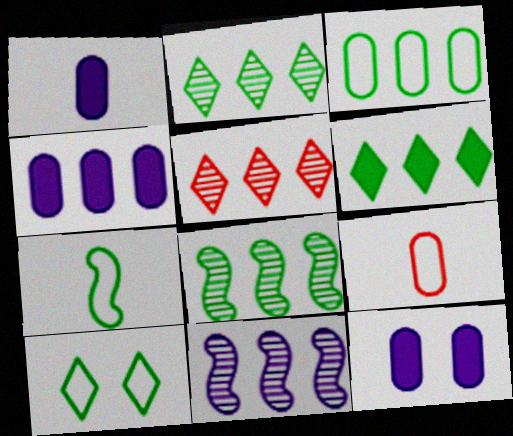[[1, 4, 12], 
[3, 6, 8], 
[3, 7, 10], 
[5, 7, 12]]